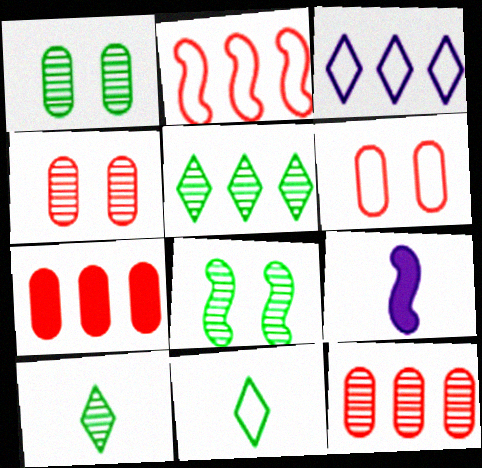[[2, 8, 9], 
[5, 6, 9]]